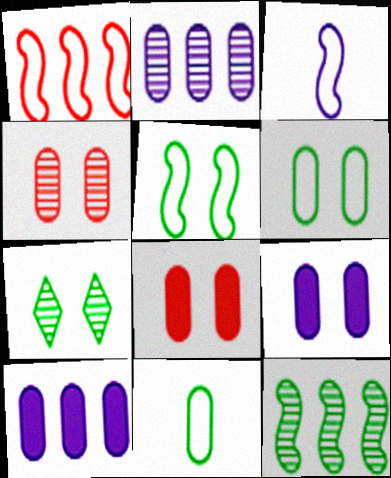[[1, 3, 5], 
[2, 8, 11], 
[4, 6, 9], 
[4, 10, 11]]